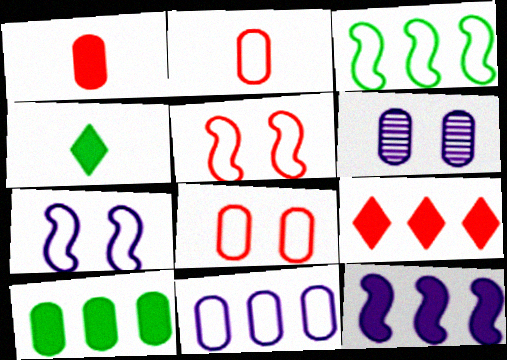[[2, 6, 10], 
[9, 10, 12]]